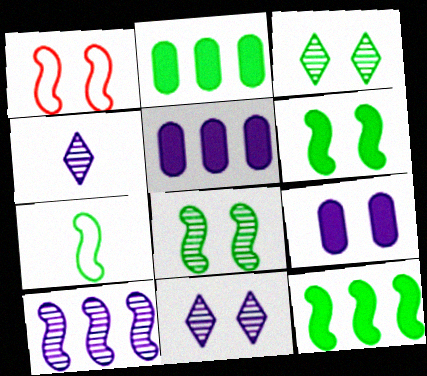[[1, 2, 4], 
[1, 3, 9], 
[2, 3, 7], 
[7, 8, 12]]